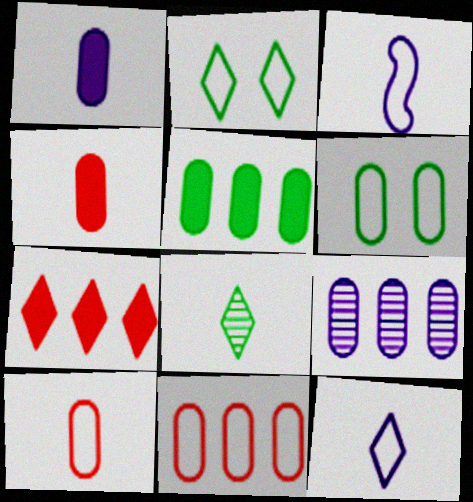[[2, 3, 11], 
[3, 4, 8], 
[4, 6, 9], 
[5, 9, 11]]